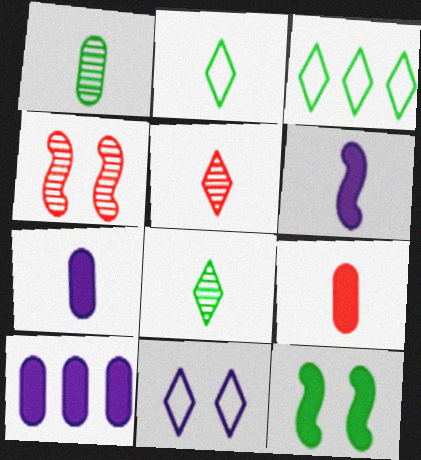[[1, 3, 12], 
[2, 4, 10], 
[3, 4, 7]]